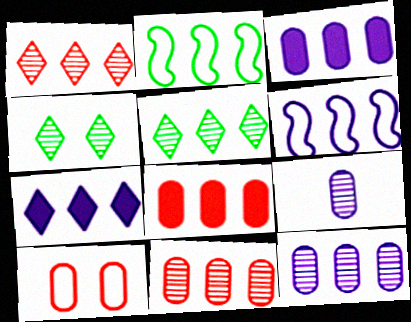[[1, 2, 3], 
[2, 7, 11], 
[5, 6, 8], 
[6, 7, 12]]